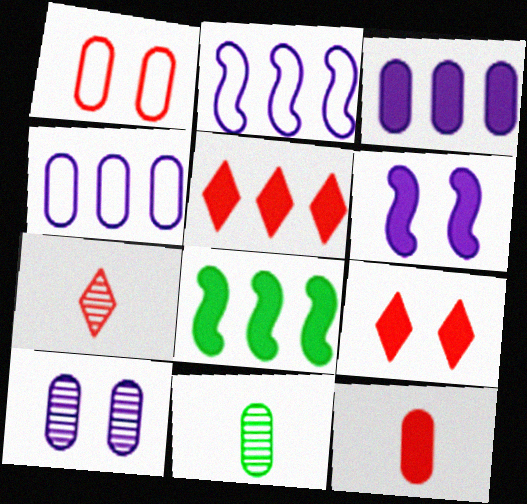[[1, 3, 11], 
[2, 9, 11], 
[3, 5, 8]]